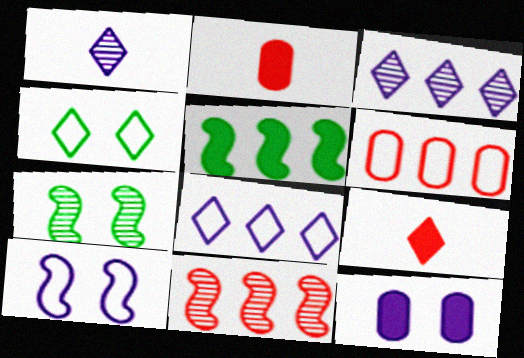[[2, 7, 8], 
[3, 4, 9], 
[3, 5, 6], 
[5, 9, 12]]